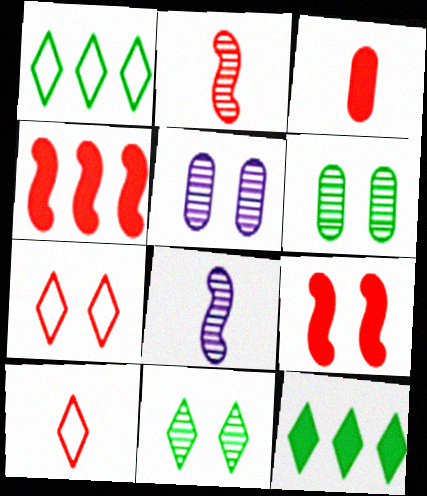[[2, 3, 10]]